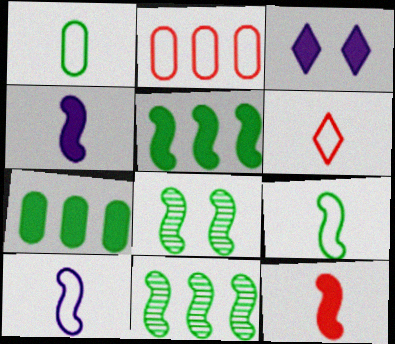[[1, 6, 10], 
[3, 7, 12], 
[5, 8, 9]]